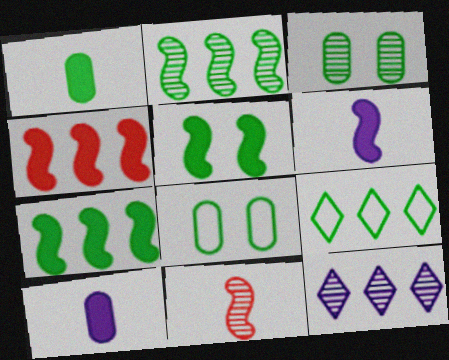[[3, 11, 12], 
[4, 5, 6]]